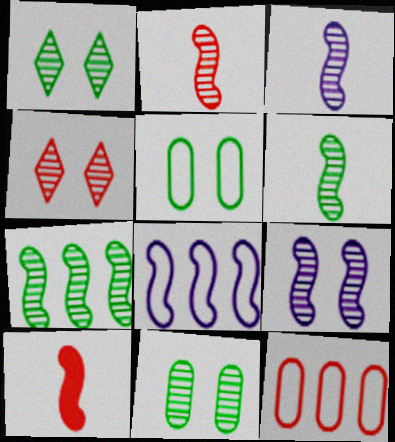[[2, 3, 6], 
[2, 7, 9], 
[4, 9, 11], 
[4, 10, 12]]